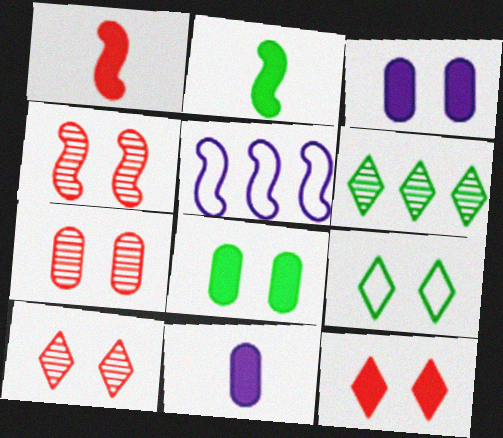[[2, 4, 5], 
[3, 4, 9], 
[4, 7, 10]]